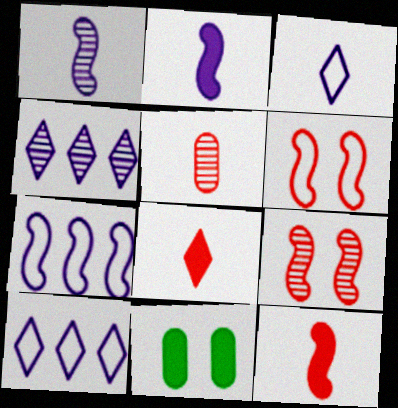[]